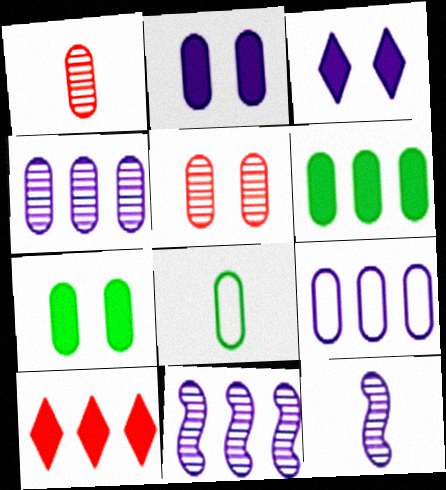[[1, 7, 9], 
[3, 9, 12]]